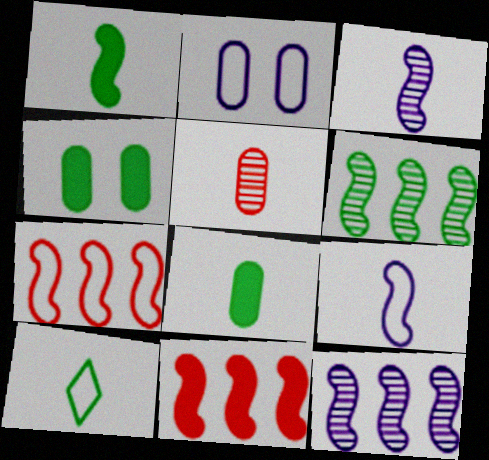[[2, 7, 10], 
[4, 6, 10]]